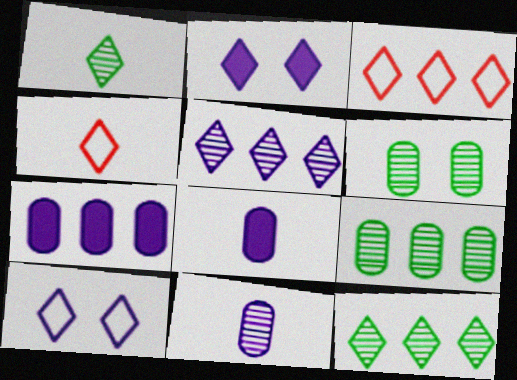[[1, 2, 3], 
[2, 4, 12]]